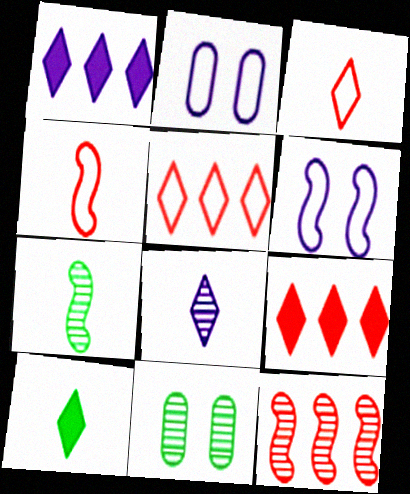[[1, 4, 11], 
[2, 7, 9], 
[2, 10, 12], 
[3, 8, 10], 
[8, 11, 12]]